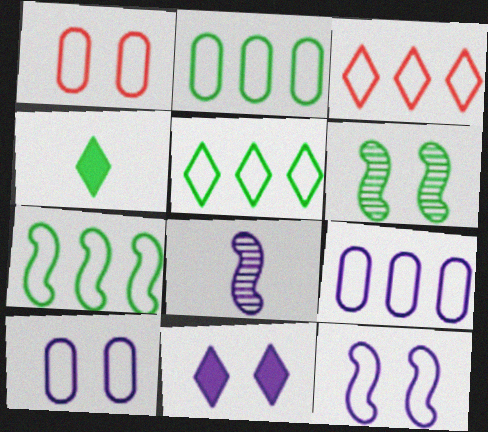[[1, 6, 11], 
[2, 4, 6], 
[2, 5, 7], 
[3, 7, 9], 
[8, 9, 11]]